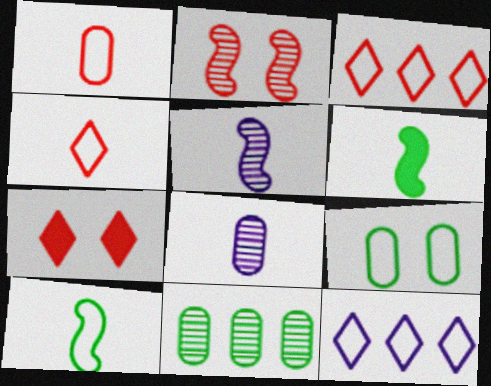[[4, 6, 8]]